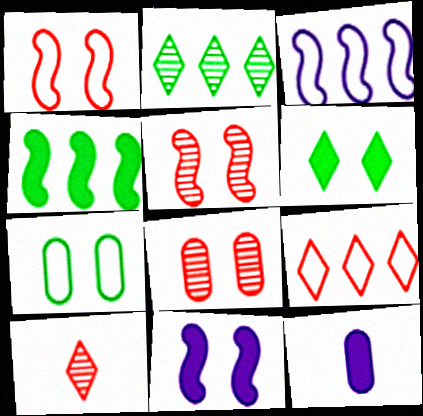[[1, 2, 12]]